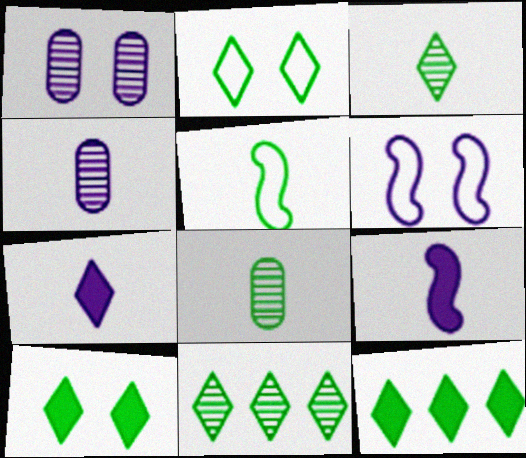[[2, 3, 12]]